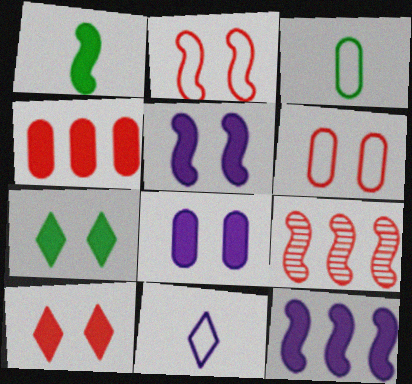[]